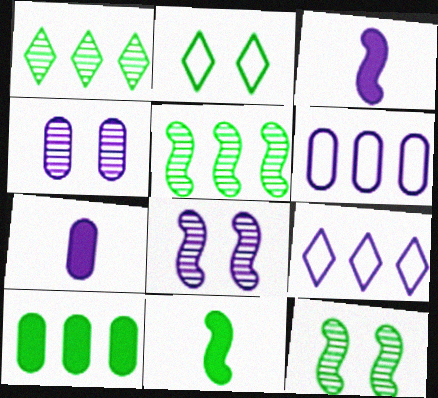[[3, 4, 9], 
[4, 6, 7], 
[7, 8, 9]]